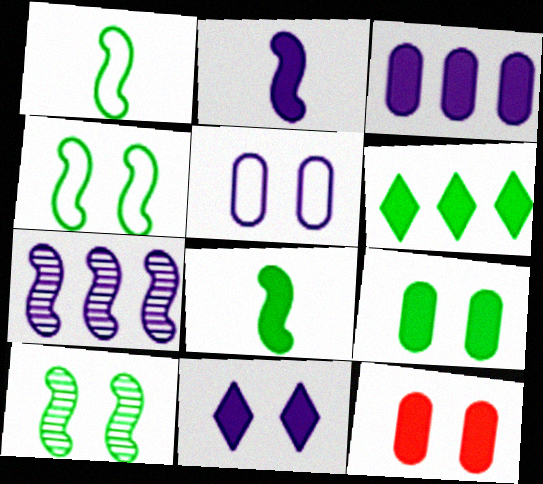[[2, 3, 11], 
[2, 6, 12], 
[6, 8, 9]]